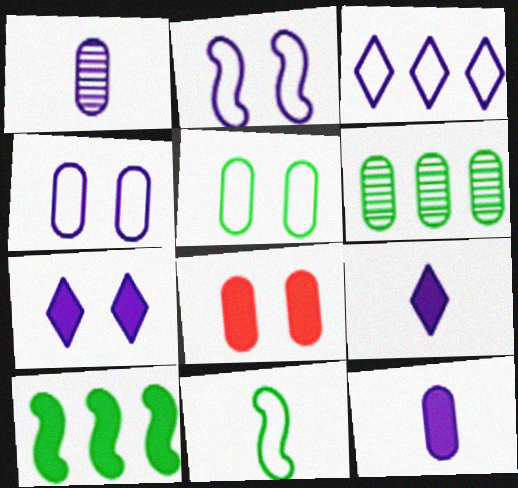[[8, 9, 10]]